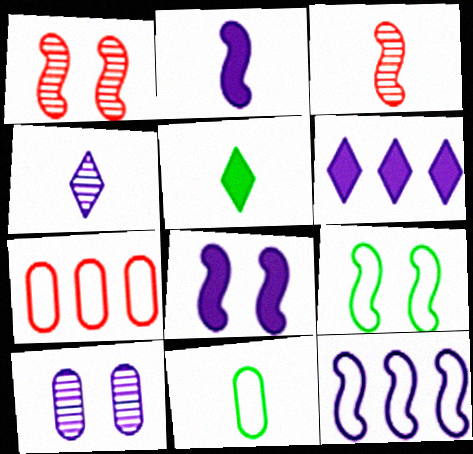[[1, 6, 11], 
[1, 8, 9]]